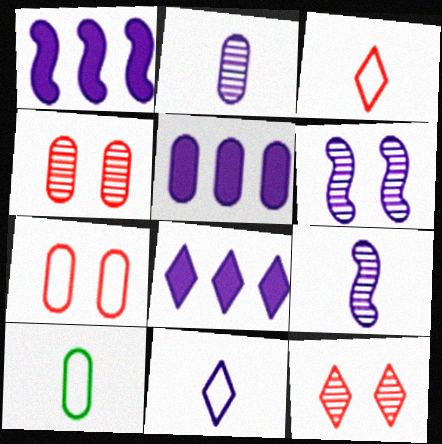[[1, 5, 8], 
[1, 10, 12], 
[4, 5, 10], 
[5, 6, 11]]